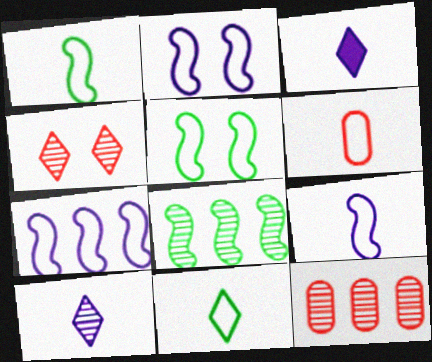[[2, 7, 9], 
[3, 5, 12], 
[6, 9, 11]]